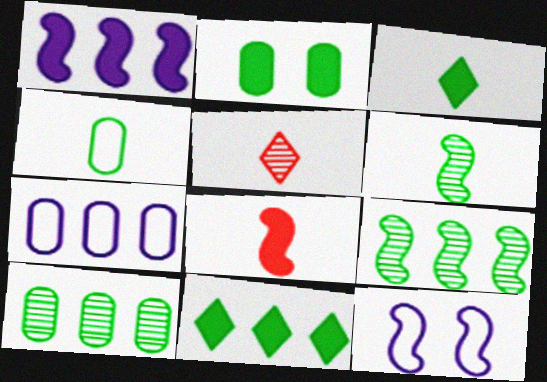[[2, 4, 10], 
[3, 4, 6], 
[8, 9, 12]]